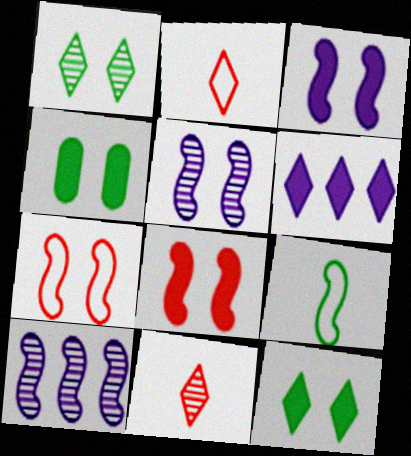[[1, 2, 6], 
[2, 4, 10], 
[8, 9, 10]]